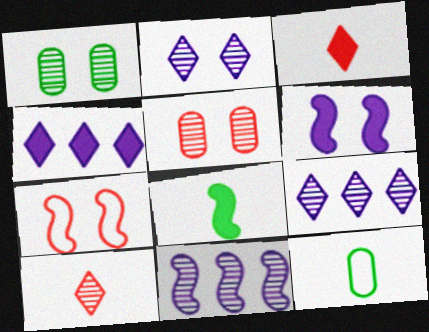[[1, 10, 11], 
[7, 8, 11]]